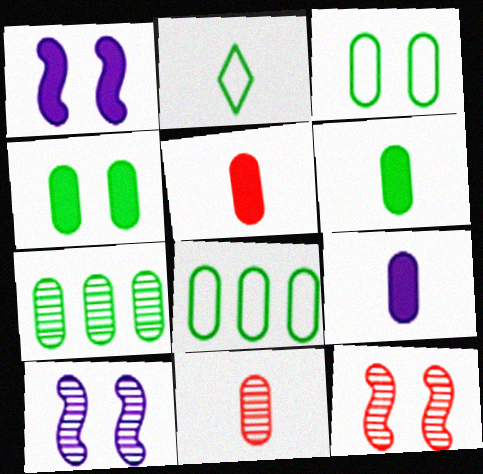[[3, 6, 7], 
[5, 6, 9]]